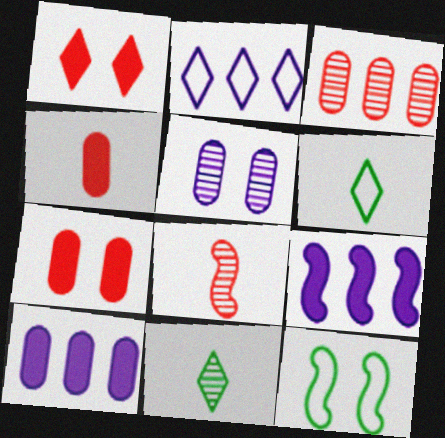[[1, 2, 11], 
[1, 5, 12], 
[8, 9, 12]]